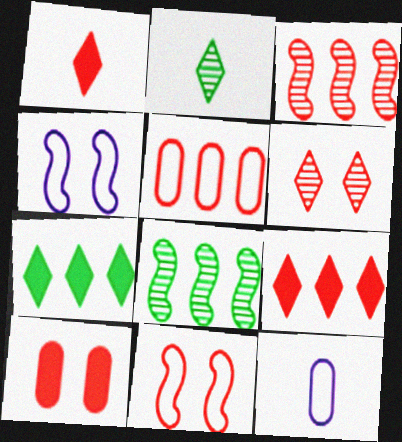[[3, 5, 9], 
[6, 10, 11]]